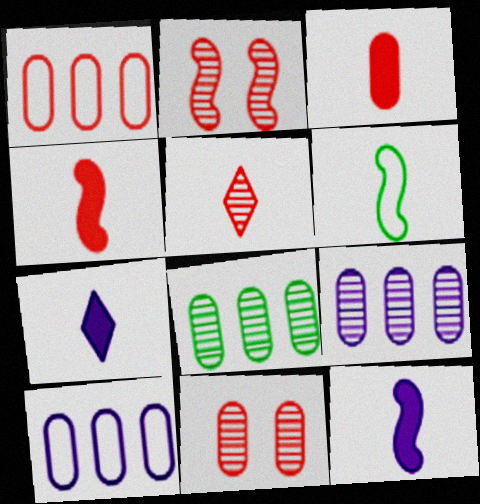[[1, 3, 11]]